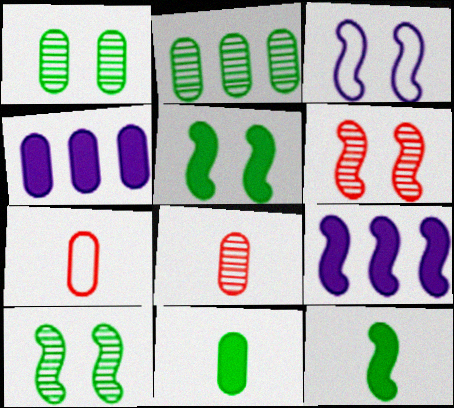[[1, 4, 7], 
[3, 5, 6]]